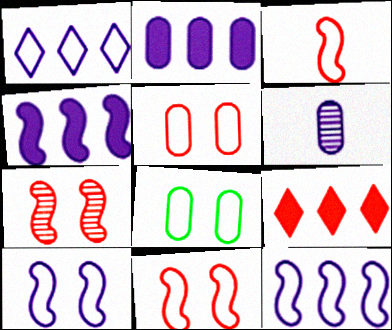[[1, 3, 8]]